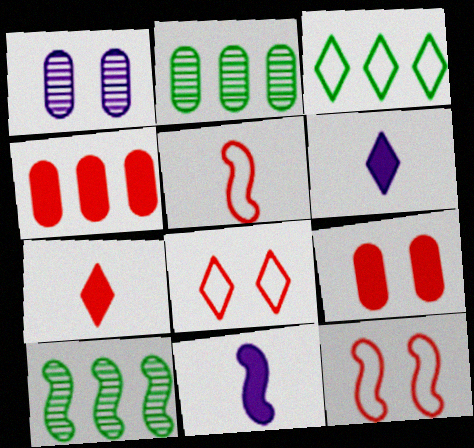[[2, 6, 12], 
[2, 8, 11], 
[10, 11, 12]]